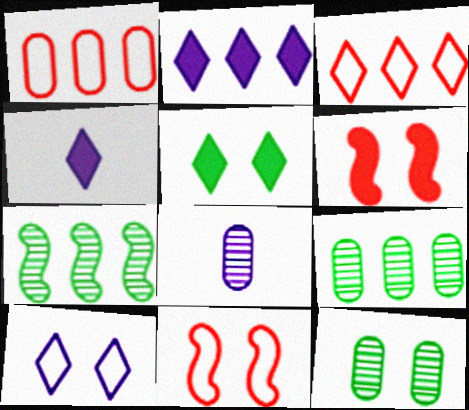[[1, 2, 7], 
[4, 9, 11], 
[6, 10, 12]]